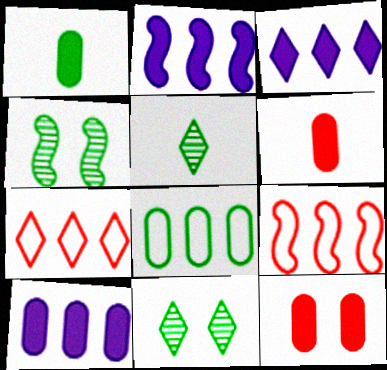[[1, 10, 12], 
[2, 3, 10]]